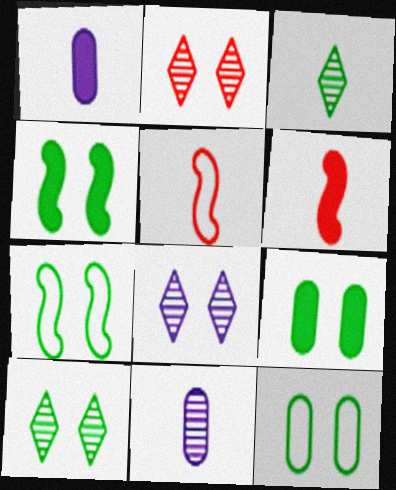[[1, 3, 5], 
[2, 8, 10], 
[4, 10, 12], 
[7, 9, 10]]